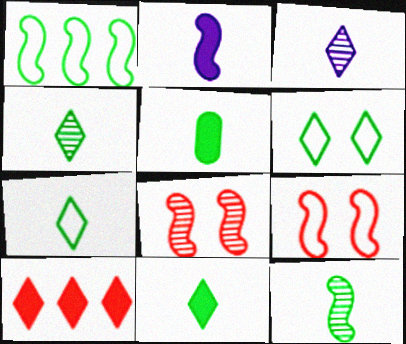[[1, 2, 8], 
[3, 6, 10], 
[4, 7, 11], 
[5, 7, 12]]